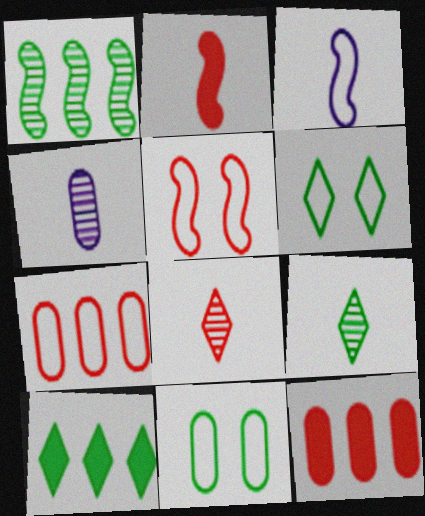[[3, 6, 7], 
[4, 5, 10], 
[4, 11, 12], 
[5, 8, 12], 
[6, 9, 10]]